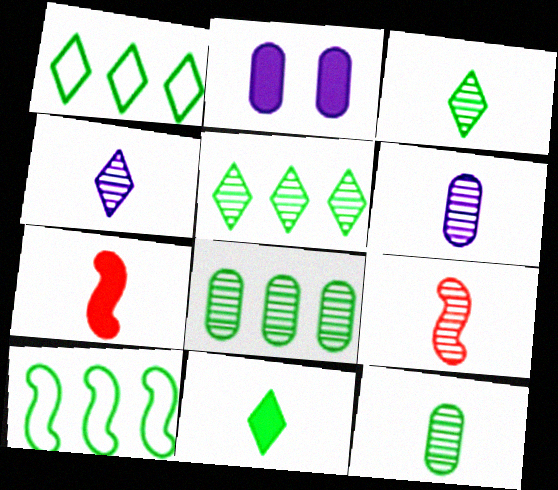[[1, 2, 9], 
[3, 6, 9], 
[4, 9, 12]]